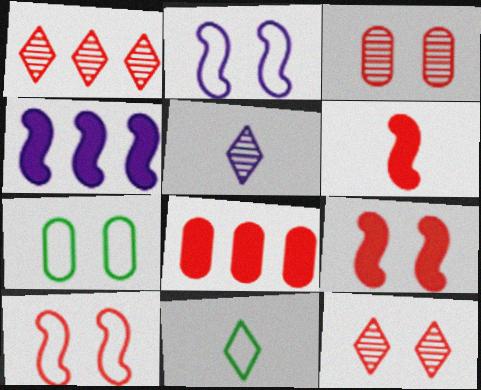[[3, 4, 11]]